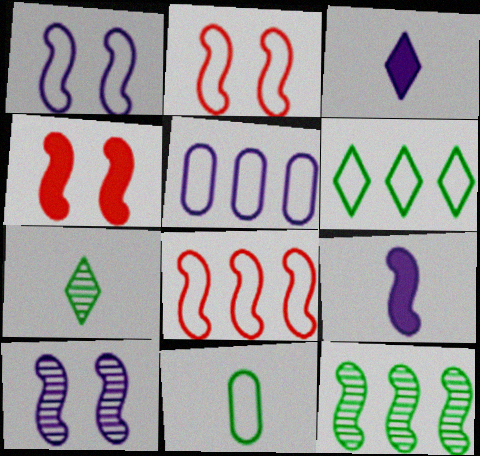[[2, 9, 12], 
[3, 5, 10], 
[4, 5, 7], 
[5, 6, 8]]